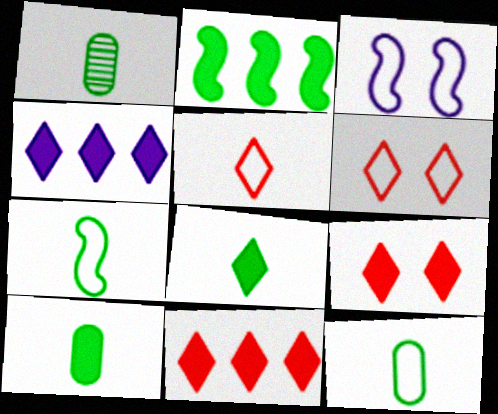[[1, 3, 11], 
[1, 7, 8], 
[1, 10, 12], 
[4, 8, 9]]